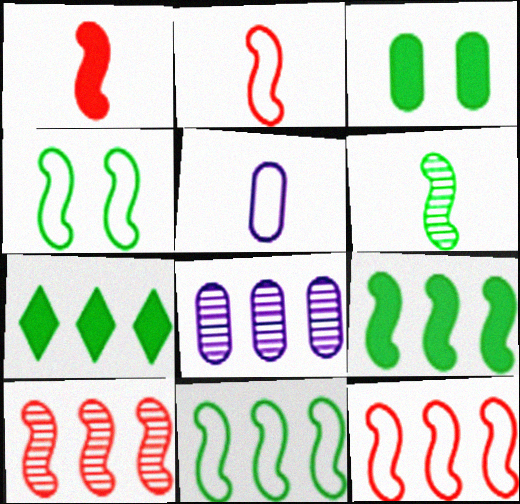[[4, 6, 9], 
[7, 8, 12]]